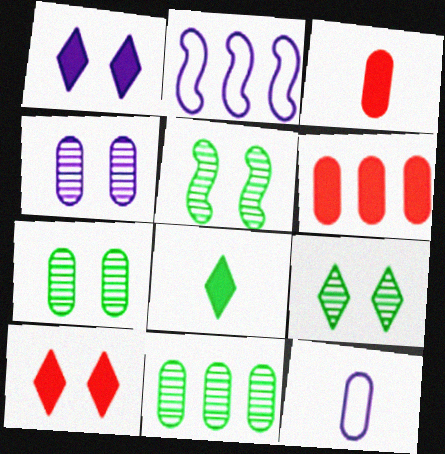[[2, 3, 9], 
[5, 7, 9], 
[6, 7, 12]]